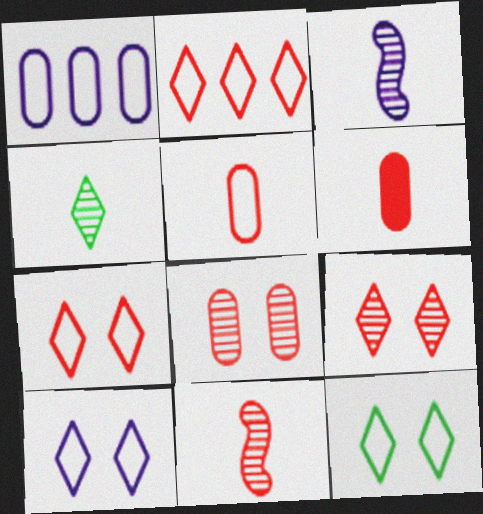[[7, 10, 12]]